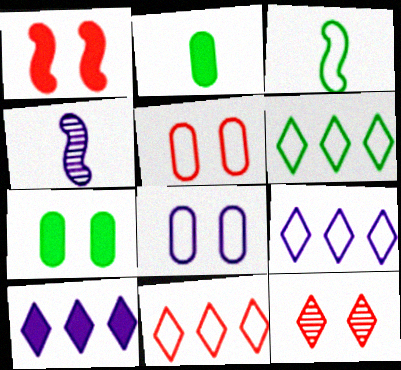[[1, 2, 10], 
[1, 5, 12], 
[3, 5, 9], 
[3, 8, 11], 
[4, 7, 11], 
[4, 8, 10], 
[6, 9, 11]]